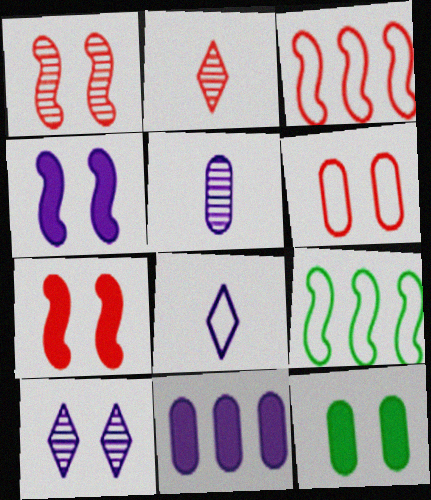[[6, 8, 9]]